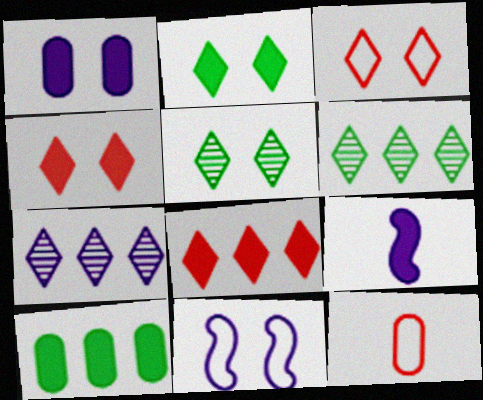[[4, 9, 10]]